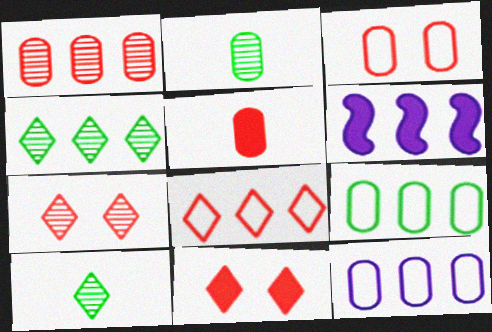[[1, 3, 5], 
[3, 6, 10]]